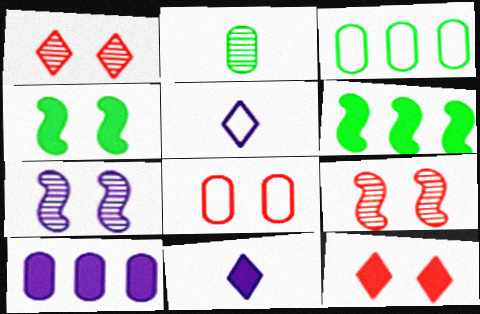[[2, 8, 10], 
[3, 9, 11], 
[5, 7, 10], 
[8, 9, 12]]